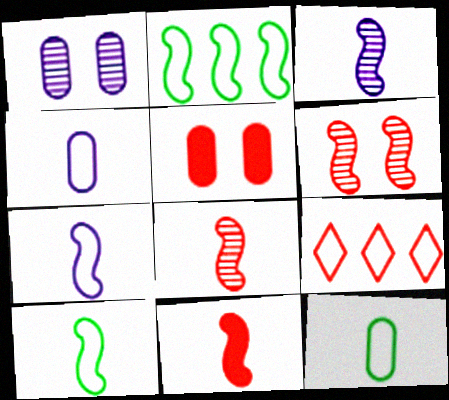[[3, 10, 11], 
[5, 8, 9]]